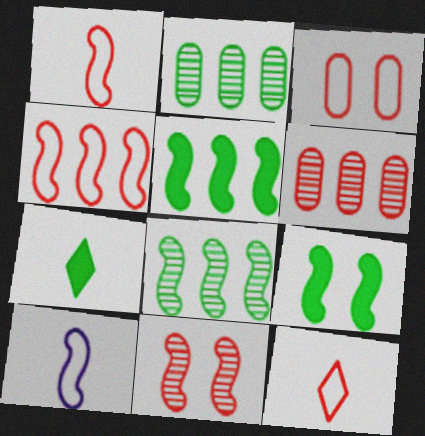[[3, 4, 12], 
[5, 10, 11]]